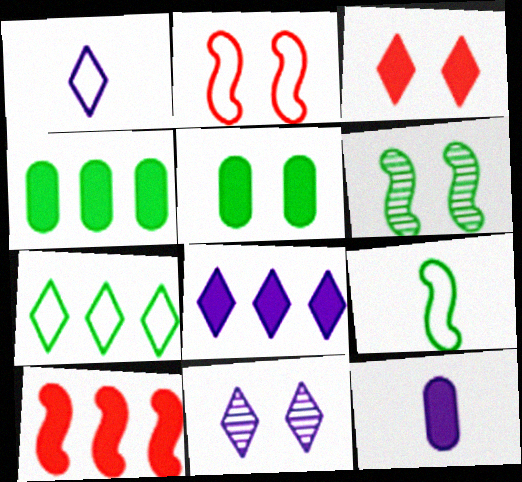[[1, 8, 11], 
[2, 5, 11], 
[4, 8, 10]]